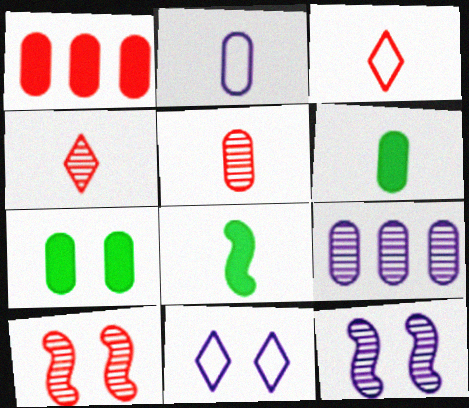[[1, 3, 10], 
[2, 4, 8], 
[2, 5, 6], 
[7, 10, 11]]